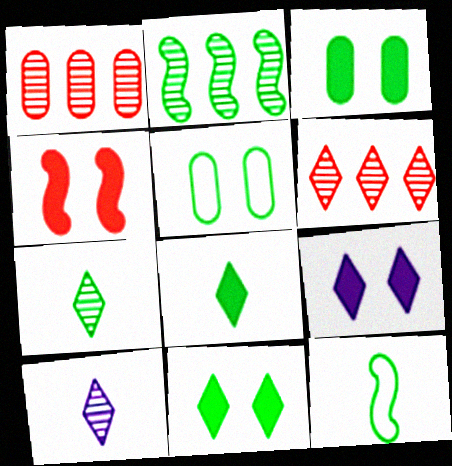[[1, 9, 12], 
[2, 5, 8], 
[3, 4, 9]]